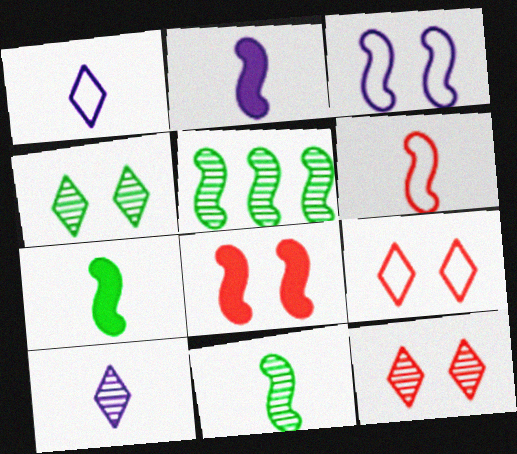[[2, 6, 11]]